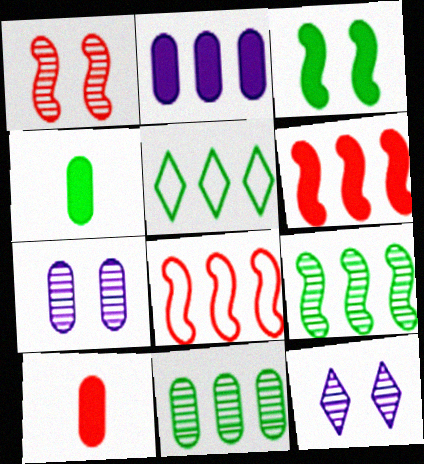[[4, 8, 12]]